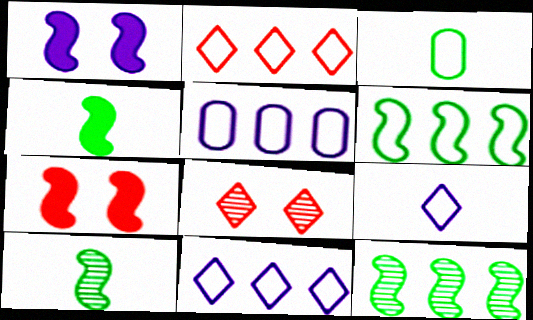[[2, 5, 6], 
[4, 5, 8]]